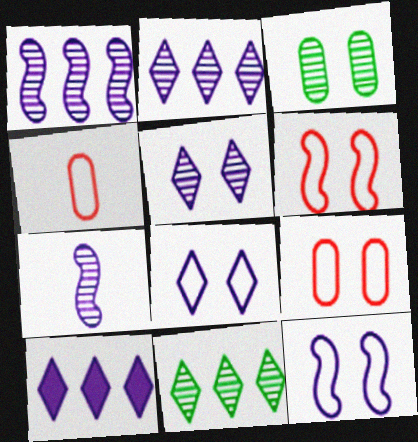[]